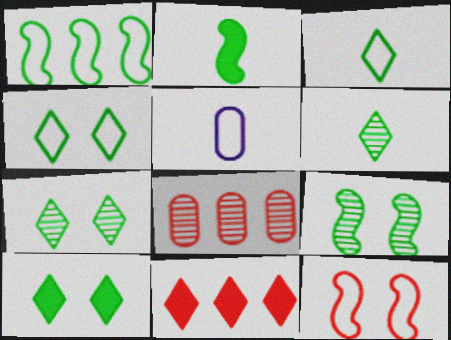[[1, 2, 9], 
[4, 7, 10], 
[5, 9, 11]]